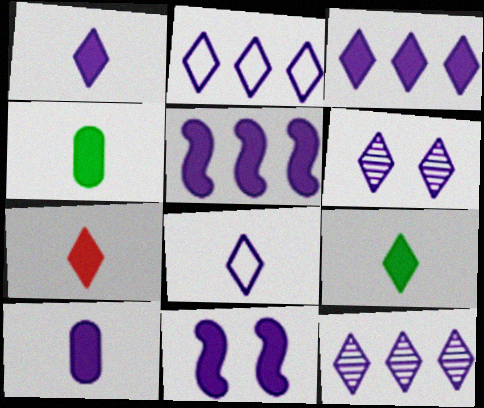[[1, 2, 6], 
[1, 7, 9], 
[2, 3, 12], 
[3, 6, 8], 
[3, 10, 11]]